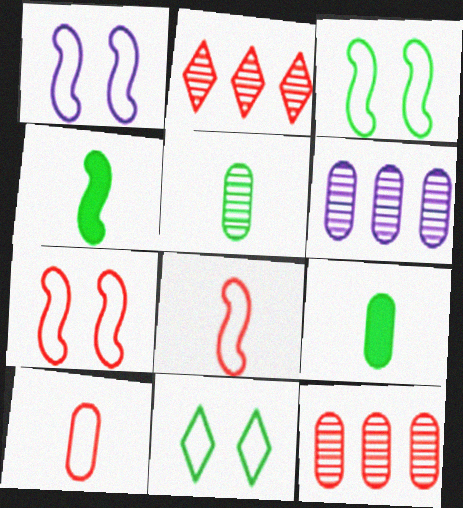[[1, 2, 9], 
[1, 3, 7]]